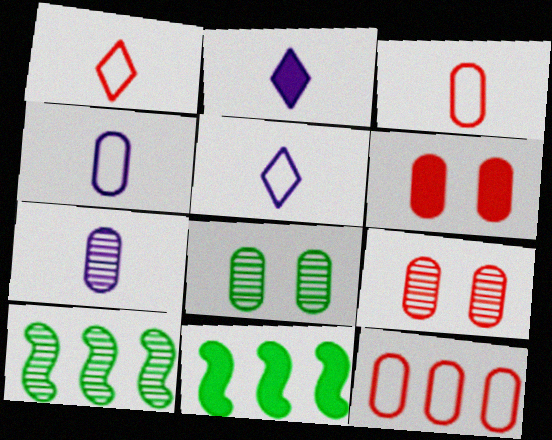[[2, 6, 11], 
[5, 6, 10], 
[5, 9, 11]]